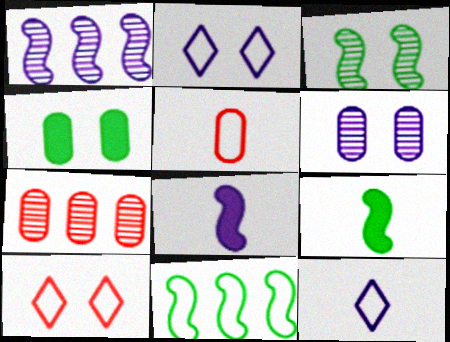[[2, 5, 11], 
[2, 7, 9], 
[3, 9, 11]]